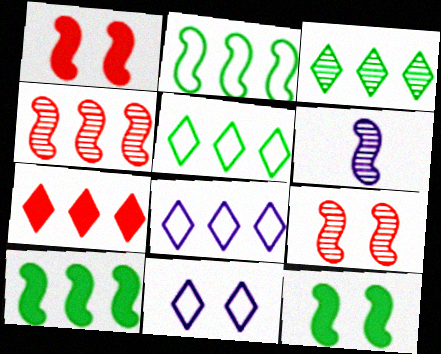[[1, 2, 6], 
[3, 7, 8]]